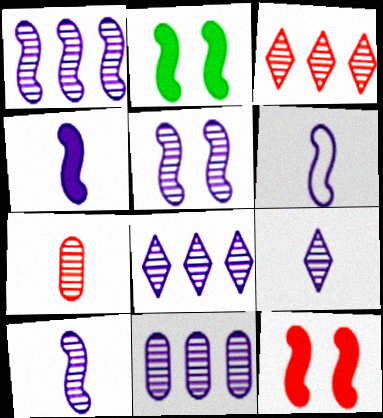[[1, 5, 10], 
[1, 8, 11], 
[4, 6, 10], 
[5, 9, 11]]